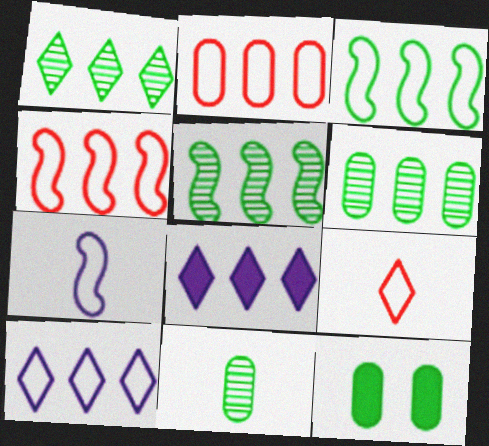[[1, 5, 6], 
[2, 3, 10], 
[2, 5, 8], 
[4, 6, 8]]